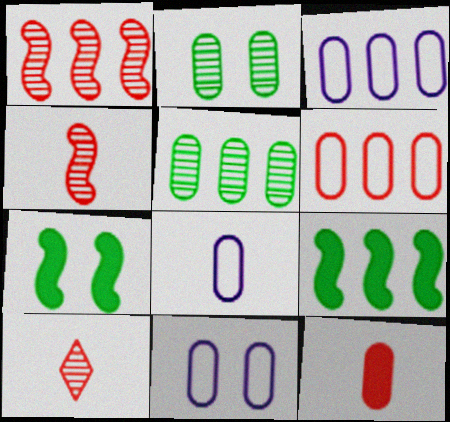[[2, 3, 12], 
[3, 7, 10], 
[3, 8, 11], 
[5, 11, 12], 
[9, 10, 11]]